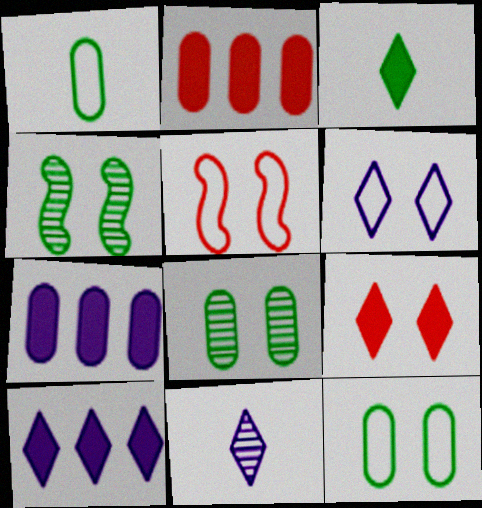[[3, 9, 10], 
[5, 6, 12], 
[6, 10, 11]]